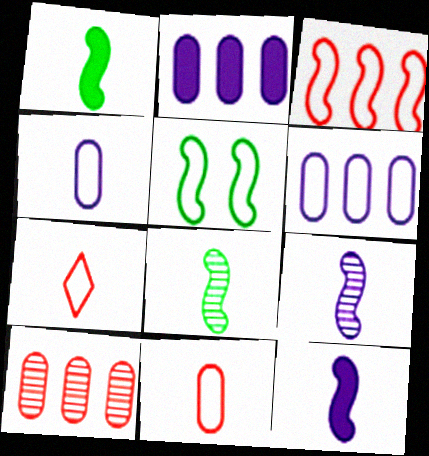[[5, 6, 7]]